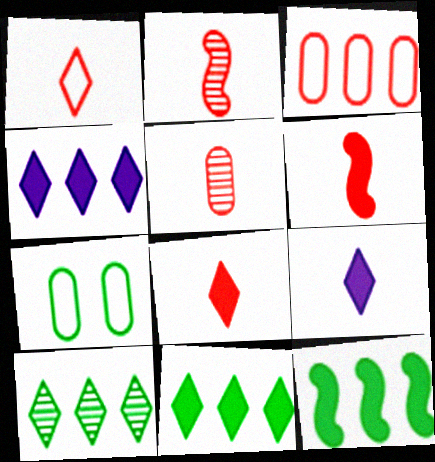[[1, 5, 6], 
[2, 4, 7]]